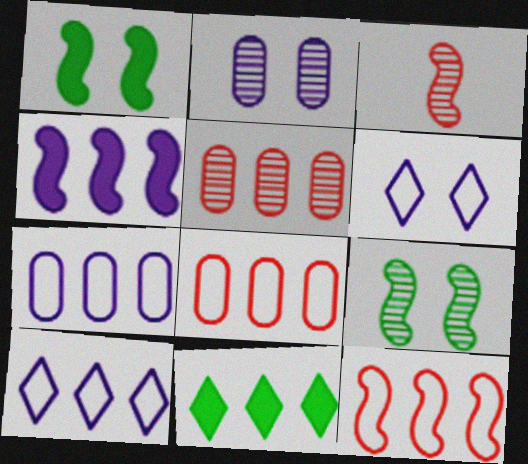[]